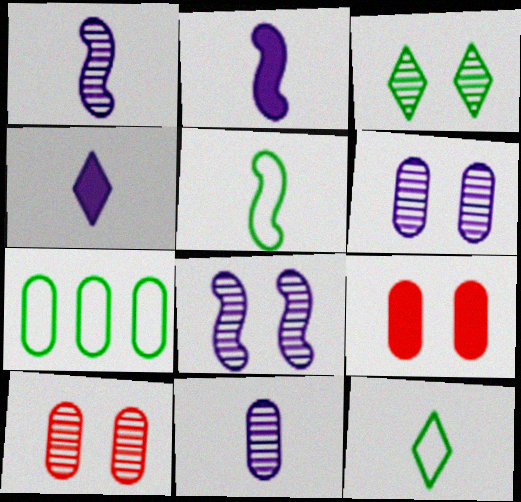[[3, 8, 10], 
[7, 9, 11]]